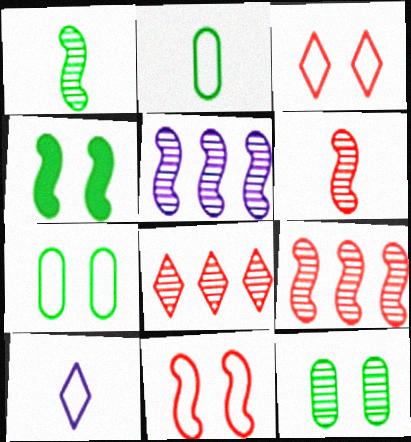[]